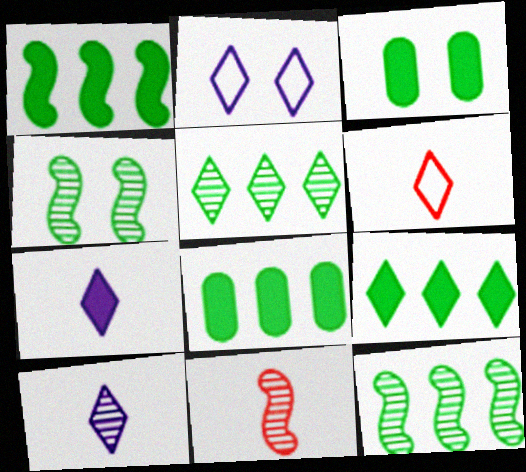[[1, 8, 9], 
[2, 8, 11]]